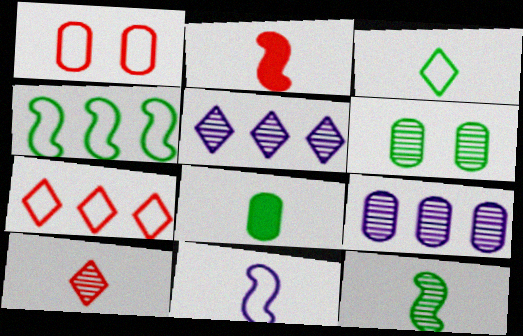[[1, 8, 9], 
[2, 11, 12], 
[3, 8, 12], 
[8, 10, 11]]